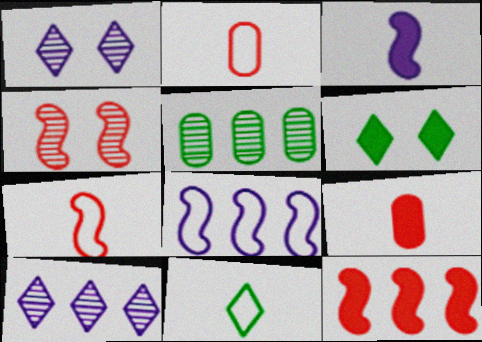[[4, 7, 12]]